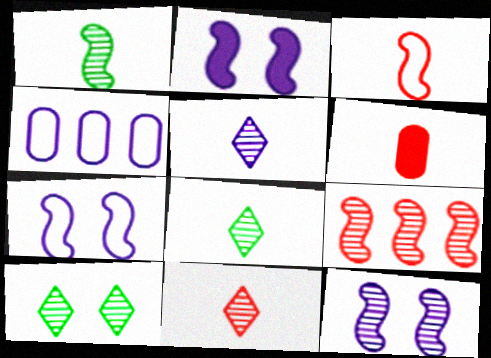[[1, 9, 12], 
[2, 4, 5], 
[2, 7, 12], 
[3, 6, 11], 
[5, 8, 11]]